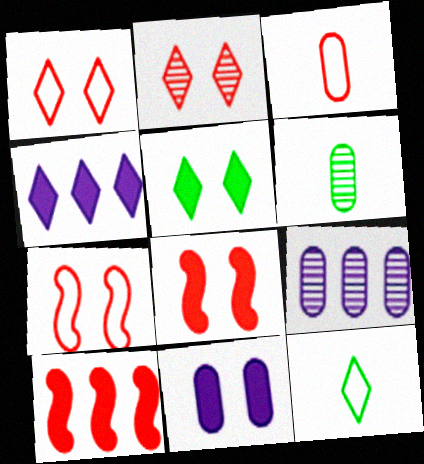[[2, 3, 10], 
[2, 4, 12], 
[4, 6, 7], 
[5, 8, 11], 
[8, 9, 12]]